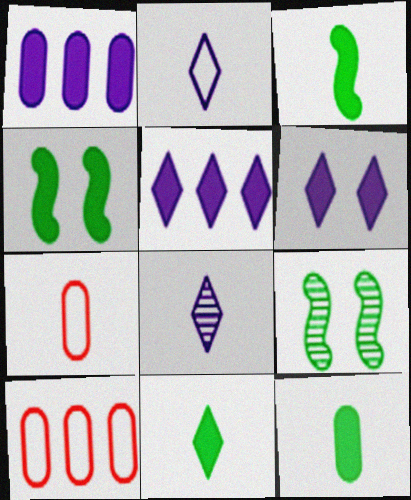[[3, 7, 8], 
[3, 11, 12], 
[4, 8, 10], 
[5, 7, 9]]